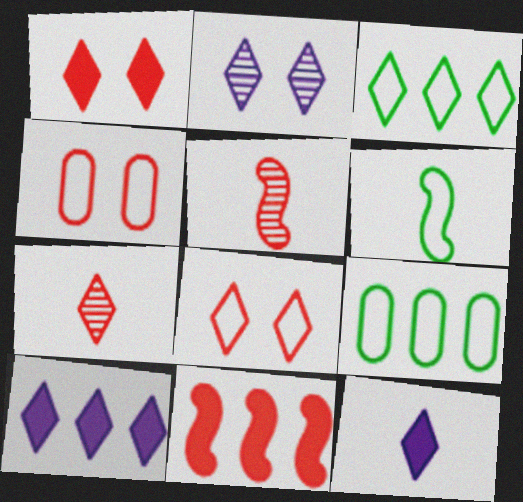[[4, 7, 11]]